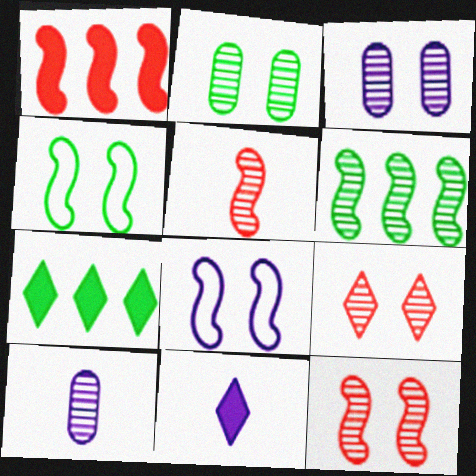[[6, 9, 10]]